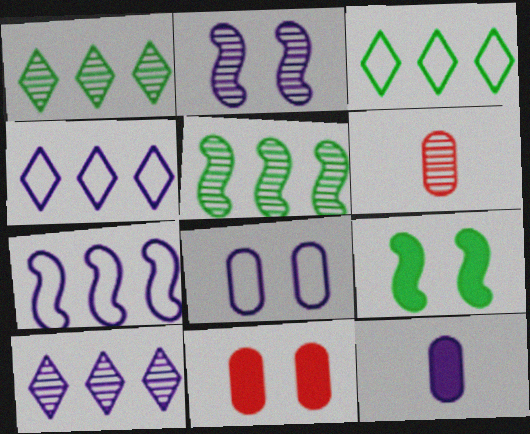[[1, 2, 6], 
[2, 4, 12], 
[4, 6, 9]]